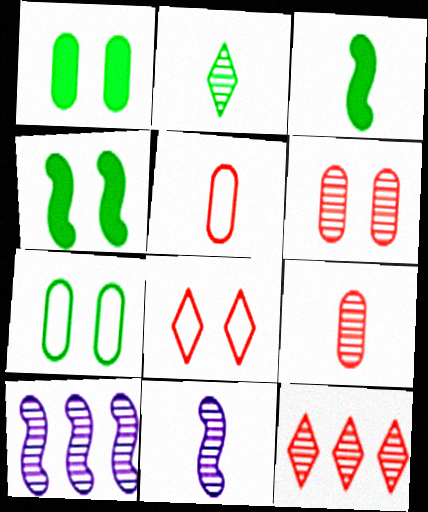[[2, 6, 10], 
[2, 9, 11]]